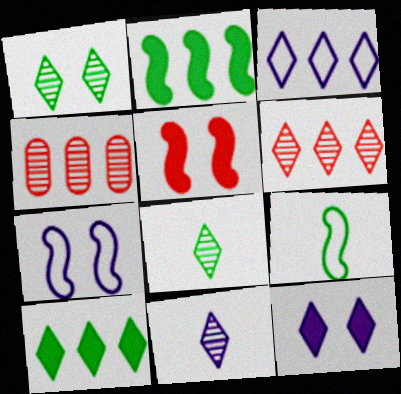[[1, 6, 11], 
[2, 3, 4], 
[3, 6, 10], 
[3, 11, 12], 
[4, 9, 12]]